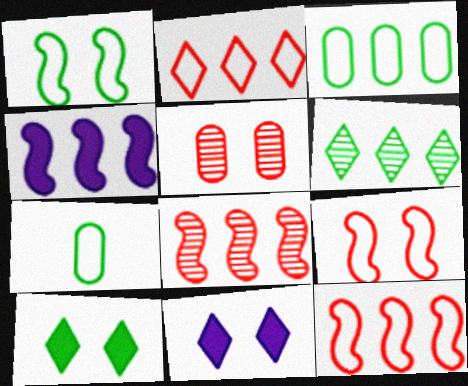[[1, 5, 11], 
[7, 8, 11]]